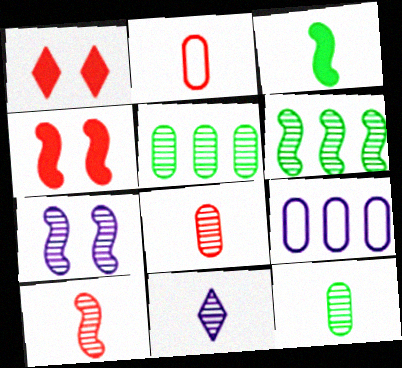[[2, 3, 11], 
[6, 7, 10], 
[10, 11, 12]]